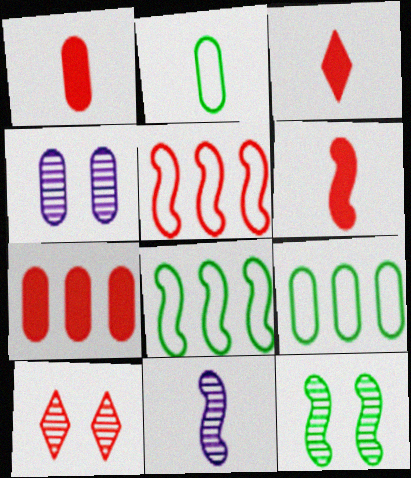[[1, 3, 6], 
[1, 4, 9], 
[1, 5, 10], 
[2, 3, 11], 
[2, 4, 7], 
[3, 4, 8], 
[4, 10, 12]]